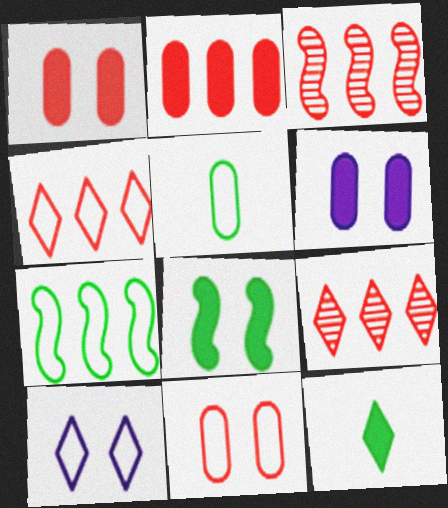[[2, 3, 4], 
[9, 10, 12]]